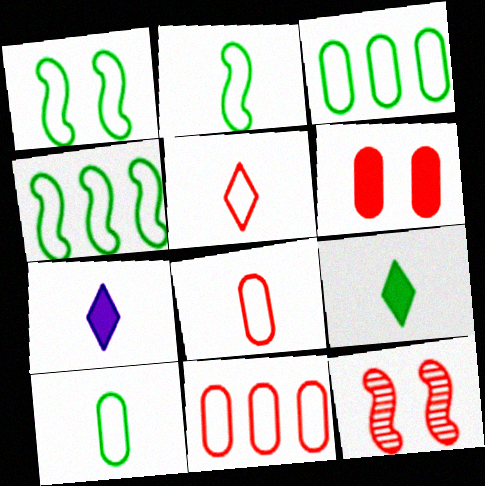[[1, 2, 4], 
[3, 7, 12]]